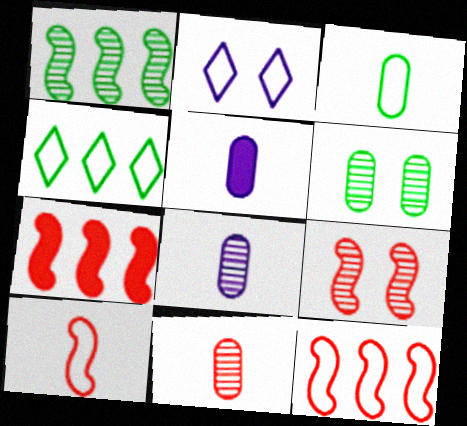[[2, 3, 12], 
[3, 5, 11], 
[4, 5, 9], 
[7, 9, 10]]